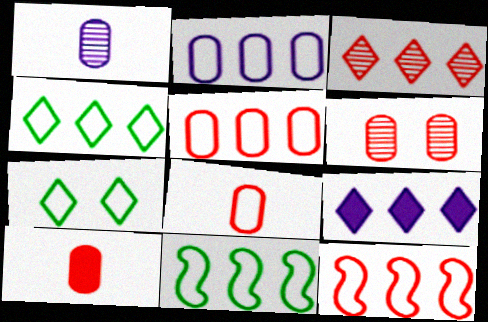[[2, 4, 12], 
[3, 4, 9], 
[5, 6, 10]]